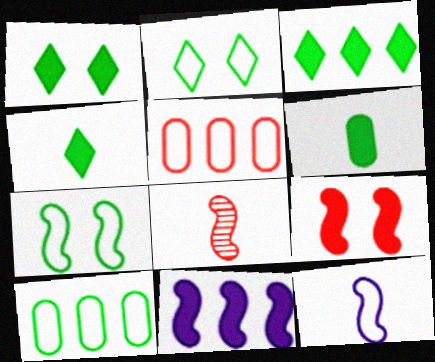[[1, 3, 4], 
[2, 5, 12], 
[7, 8, 11]]